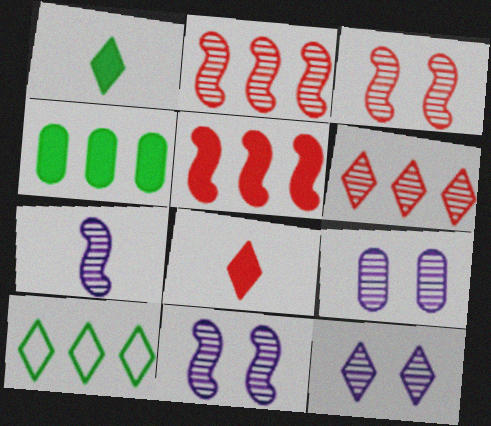[[8, 10, 12], 
[9, 11, 12]]